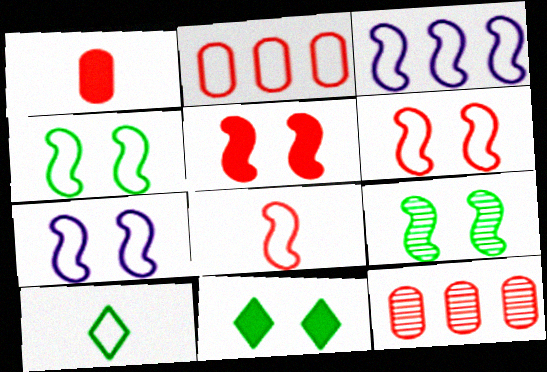[[2, 7, 10], 
[3, 4, 8], 
[4, 6, 7], 
[5, 7, 9]]